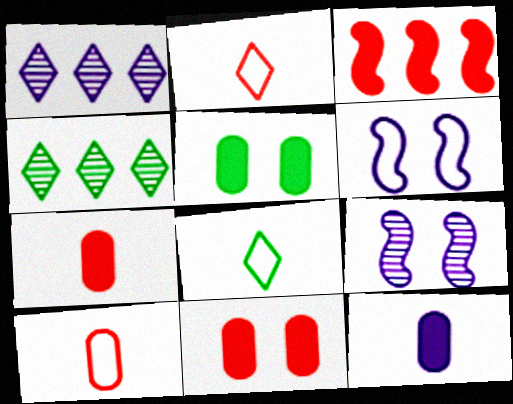[[1, 6, 12], 
[4, 6, 7]]